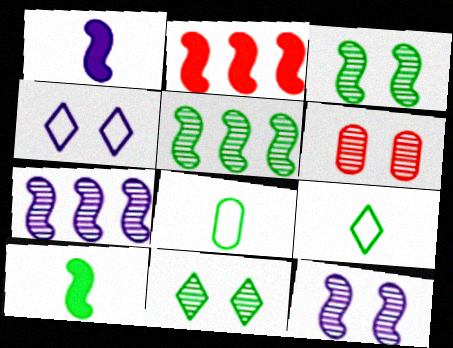[[6, 11, 12]]